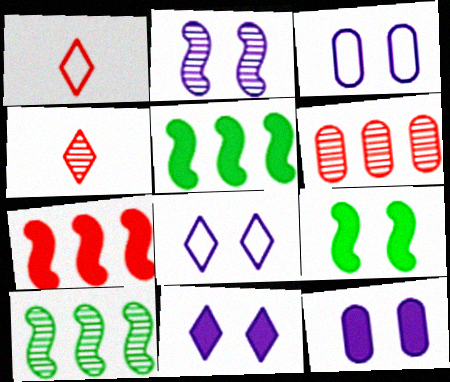[[1, 10, 12], 
[2, 3, 11], 
[2, 8, 12], 
[3, 4, 5]]